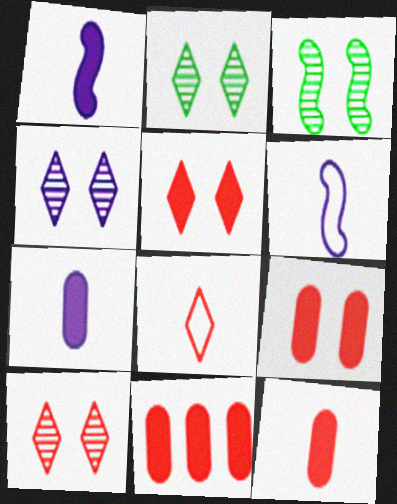[[2, 4, 10], 
[2, 6, 11], 
[9, 11, 12]]